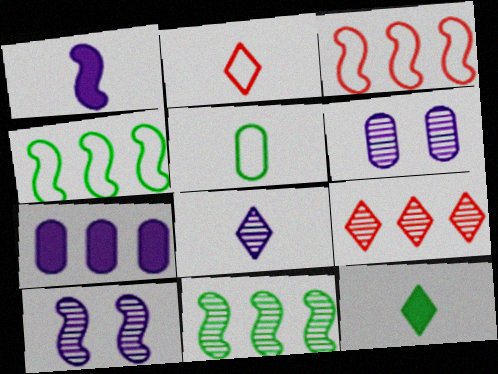[[2, 8, 12], 
[3, 6, 12], 
[4, 7, 9]]